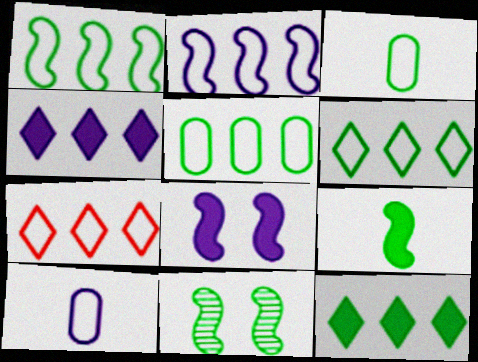[[1, 5, 6], 
[1, 9, 11], 
[2, 5, 7], 
[3, 11, 12]]